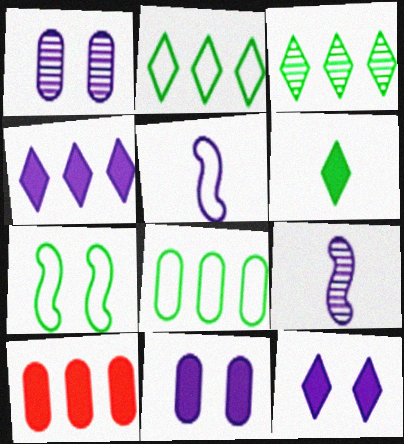[[1, 4, 5]]